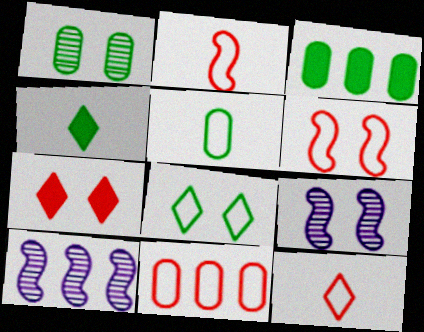[[1, 3, 5], 
[3, 9, 12], 
[4, 9, 11], 
[5, 7, 10], 
[6, 11, 12]]